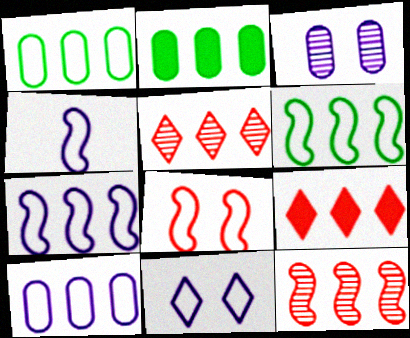[[2, 5, 7], 
[4, 6, 8], 
[4, 10, 11]]